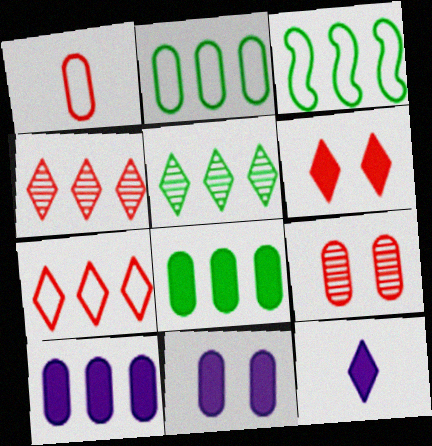[[3, 4, 10], 
[3, 5, 8], 
[3, 9, 12]]